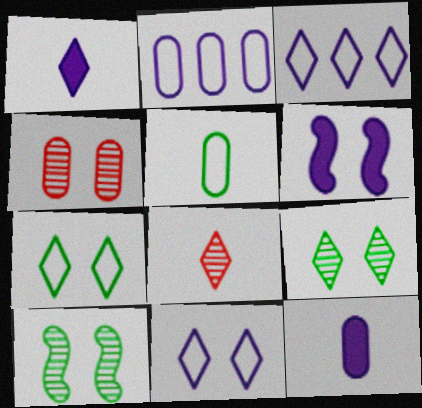[[4, 6, 7]]